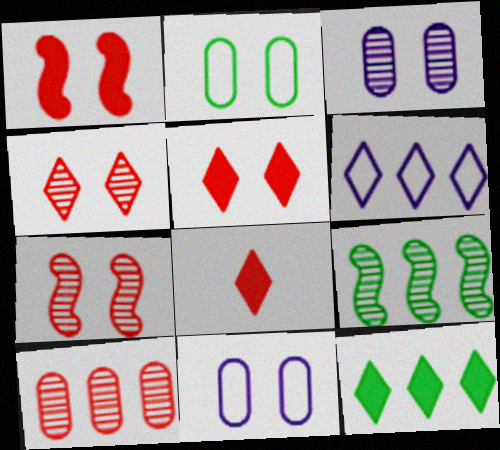[[8, 9, 11]]